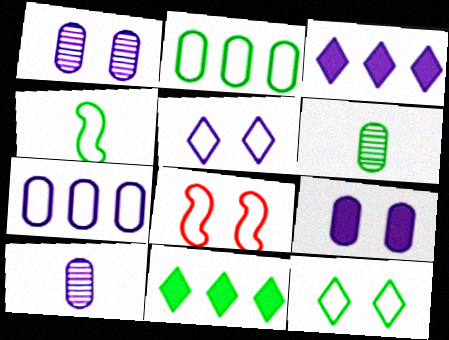[[2, 4, 12], 
[3, 6, 8], 
[7, 9, 10], 
[8, 10, 11]]